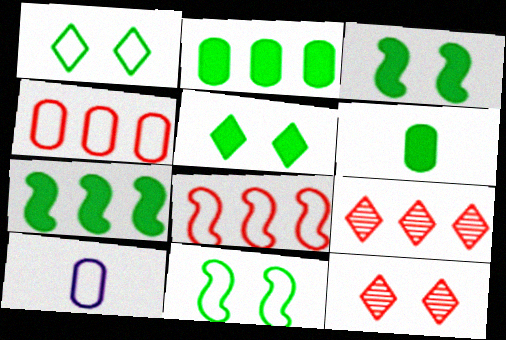[[1, 8, 10], 
[3, 9, 10], 
[5, 6, 7], 
[7, 10, 12]]